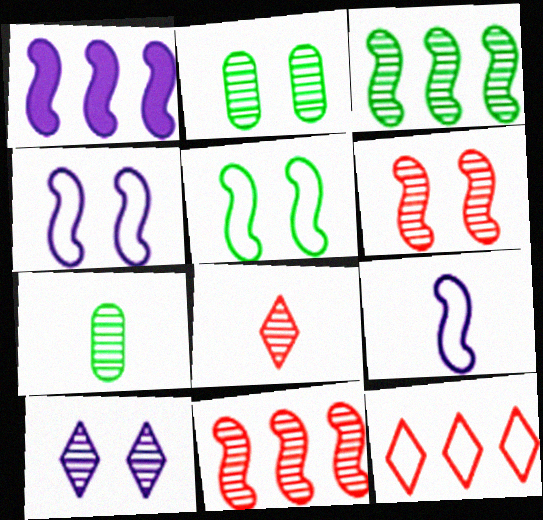[[2, 6, 10], 
[7, 10, 11]]